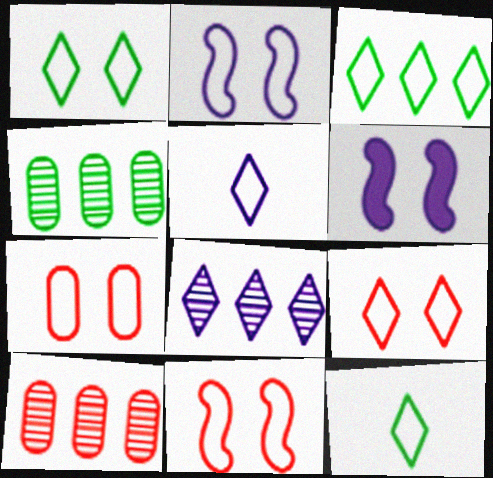[[1, 2, 7], 
[1, 3, 12], 
[3, 5, 9], 
[6, 10, 12], 
[7, 9, 11]]